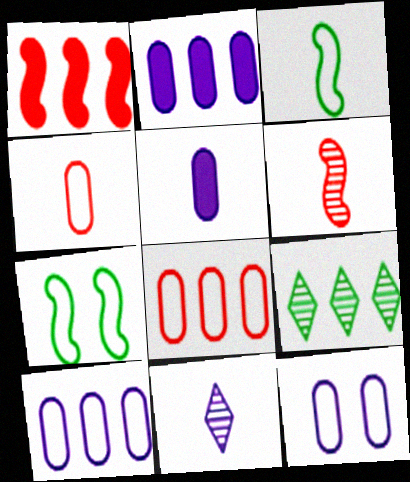[[1, 9, 10]]